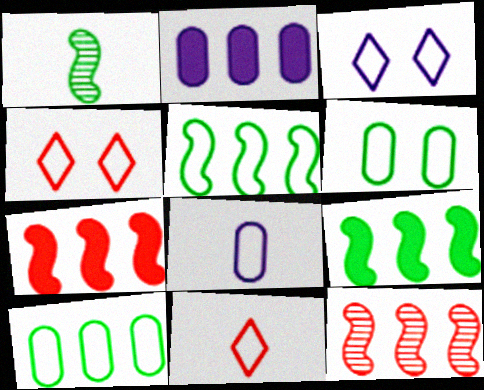[[1, 2, 4], 
[4, 5, 8]]